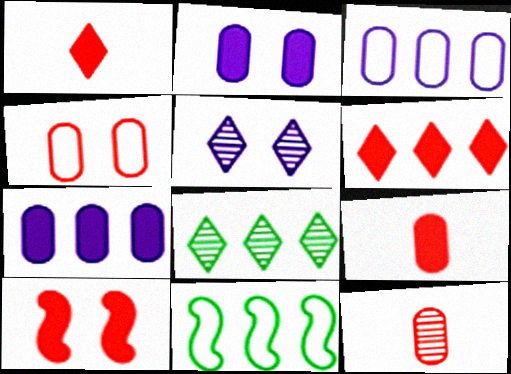[[5, 9, 11], 
[6, 9, 10]]